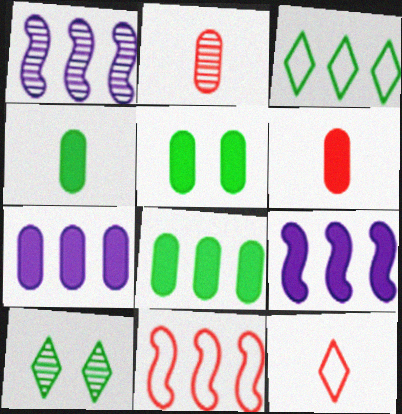[[1, 2, 10], 
[1, 5, 12], 
[4, 5, 8], 
[5, 6, 7]]